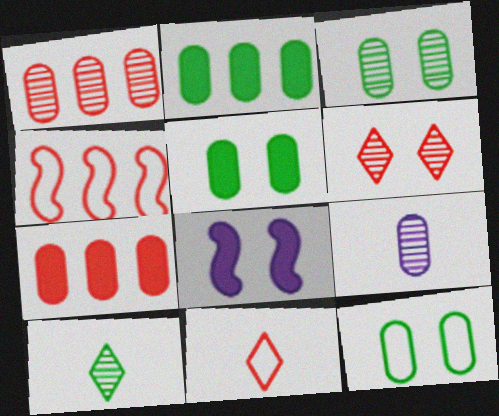[[1, 3, 9], 
[3, 5, 12], 
[6, 8, 12], 
[7, 9, 12]]